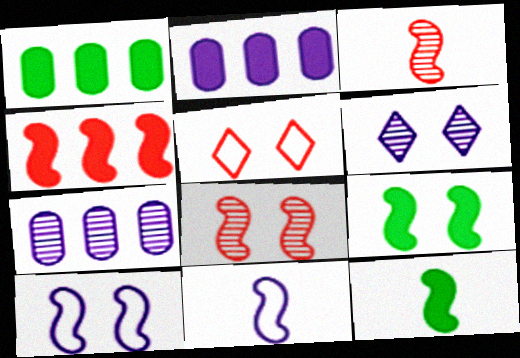[[2, 6, 11], 
[3, 11, 12], 
[5, 7, 12], 
[8, 9, 10]]